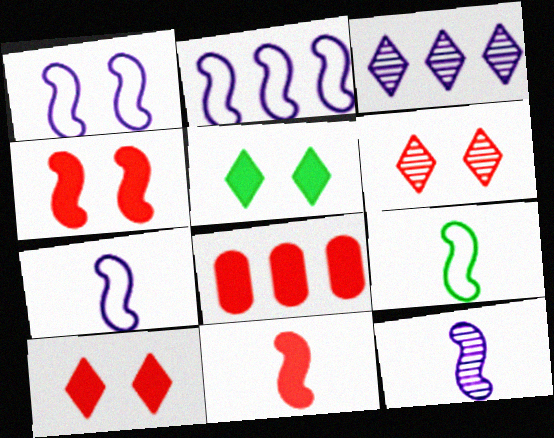[[1, 2, 7], 
[8, 10, 11], 
[9, 11, 12]]